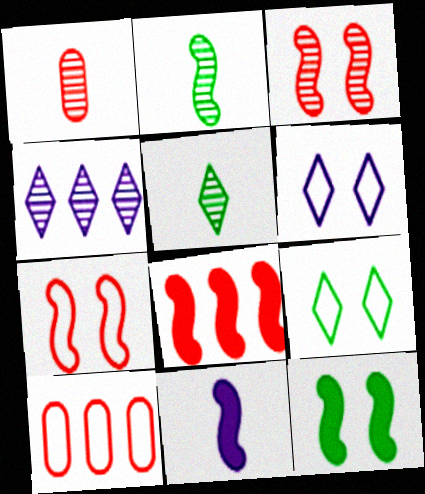[[8, 11, 12]]